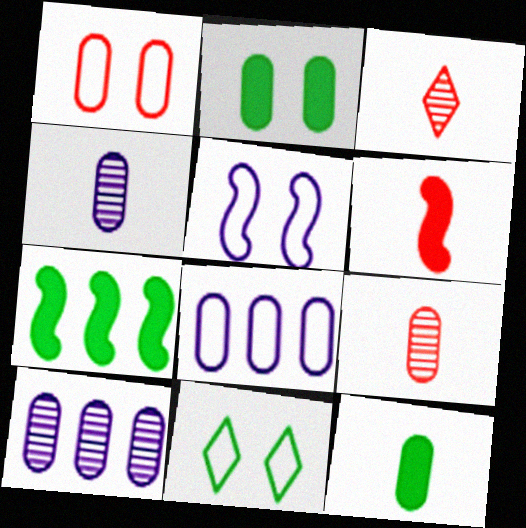[[1, 5, 11], 
[1, 10, 12], 
[2, 8, 9], 
[6, 10, 11]]